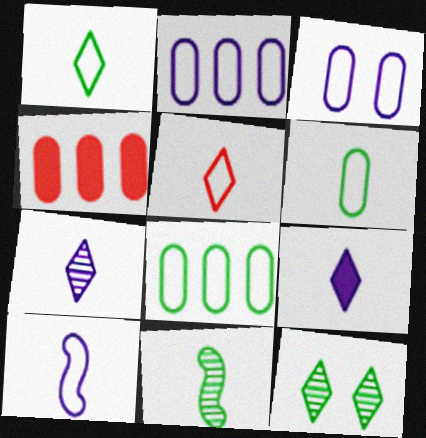[[4, 10, 12], 
[5, 6, 10]]